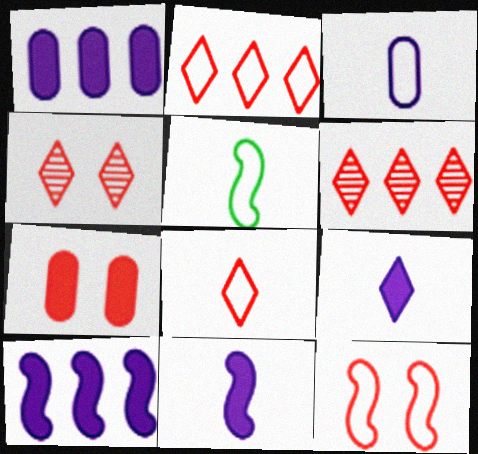[[1, 4, 5], 
[3, 5, 8], 
[4, 7, 12]]